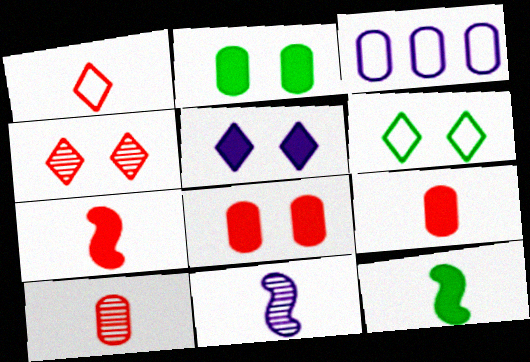[[1, 7, 10], 
[2, 3, 10], 
[3, 4, 12], 
[3, 5, 11], 
[4, 5, 6]]